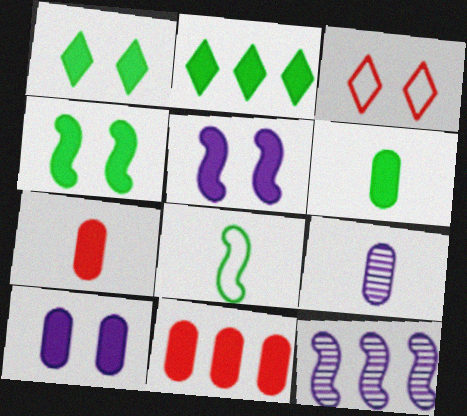[[2, 4, 6], 
[2, 5, 7], 
[3, 6, 12], 
[6, 10, 11]]